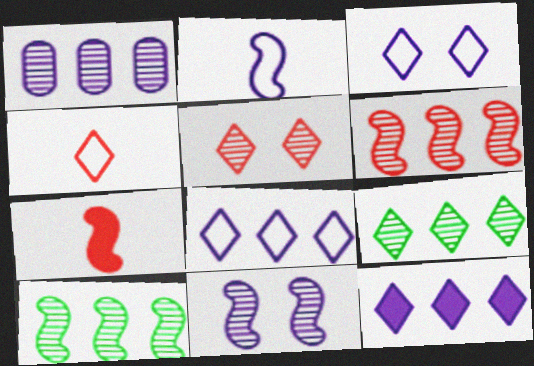[[1, 6, 9]]